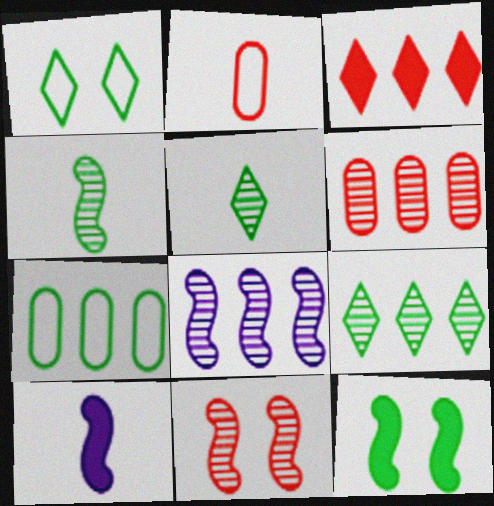[[1, 6, 10], 
[2, 3, 11], 
[2, 5, 10], 
[3, 7, 8], 
[4, 8, 11], 
[5, 7, 12], 
[6, 8, 9]]